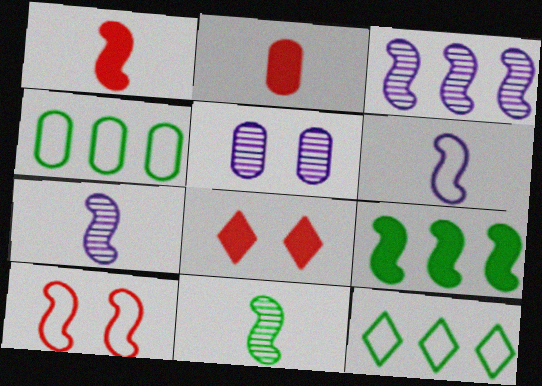[[1, 5, 12], 
[1, 6, 11], 
[2, 4, 5], 
[4, 7, 8], 
[7, 9, 10]]